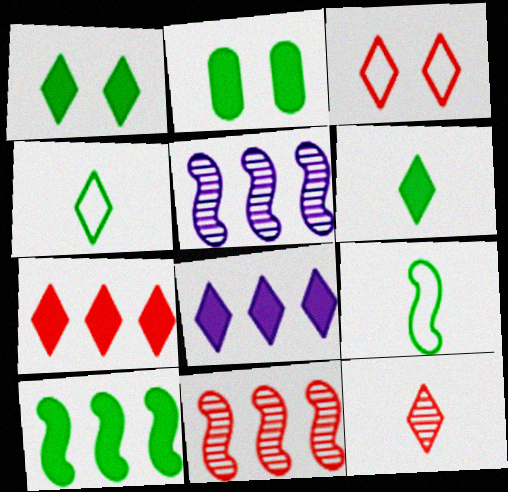[[2, 6, 10], 
[3, 7, 12]]